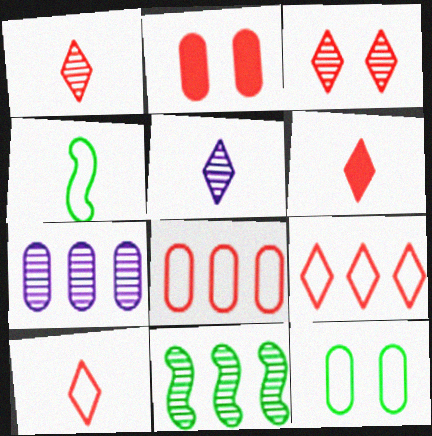[[1, 6, 10], 
[3, 6, 9]]